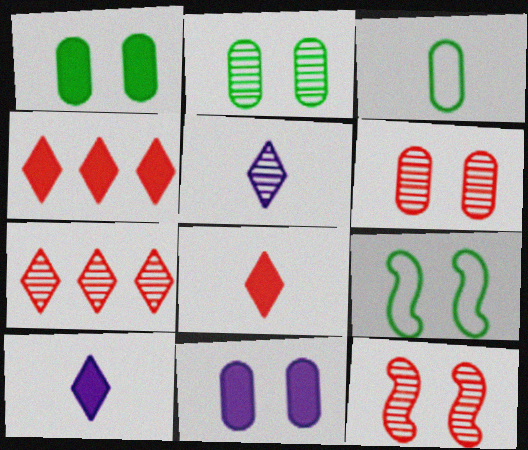[]